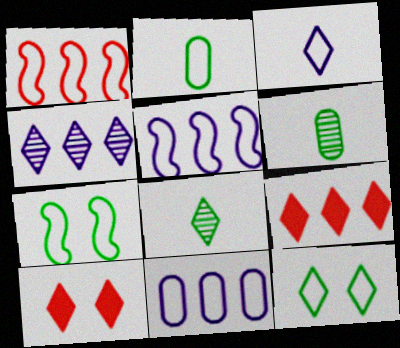[[5, 6, 10]]